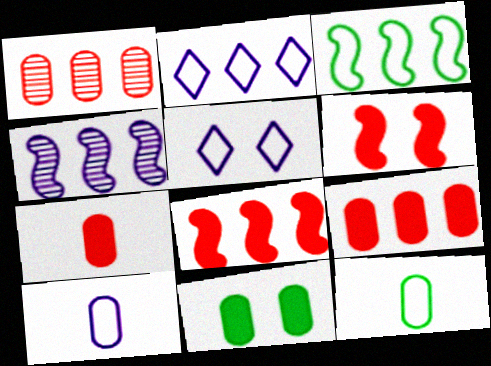[[1, 10, 11], 
[3, 4, 8]]